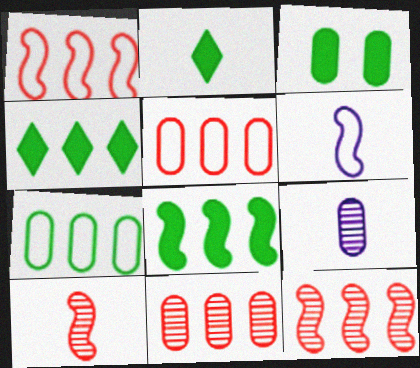[[2, 3, 8], 
[3, 5, 9]]